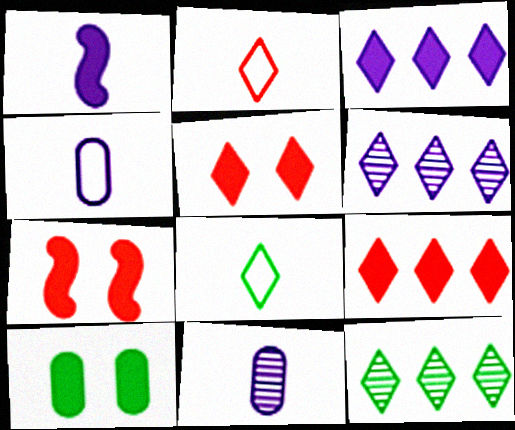[[1, 9, 10], 
[4, 7, 12], 
[5, 6, 8]]